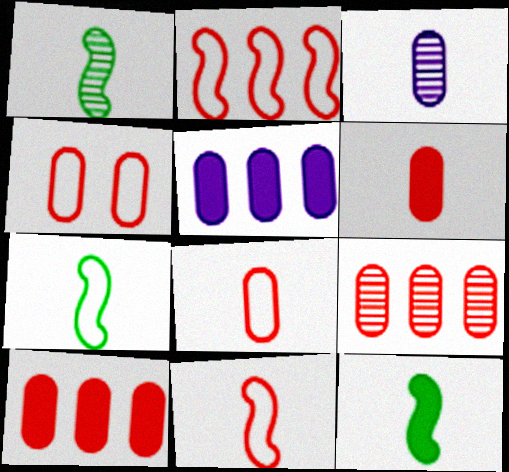[[1, 7, 12], 
[4, 6, 9]]